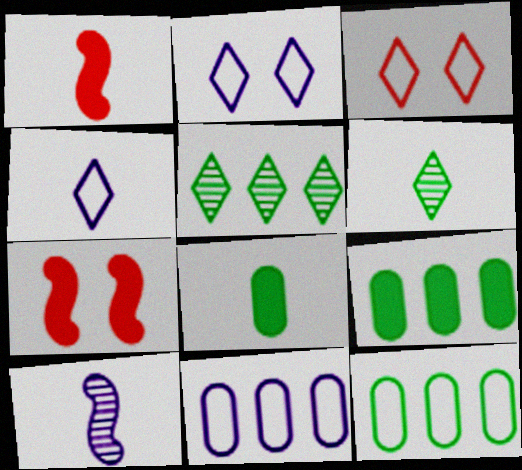[[3, 9, 10], 
[6, 7, 11]]